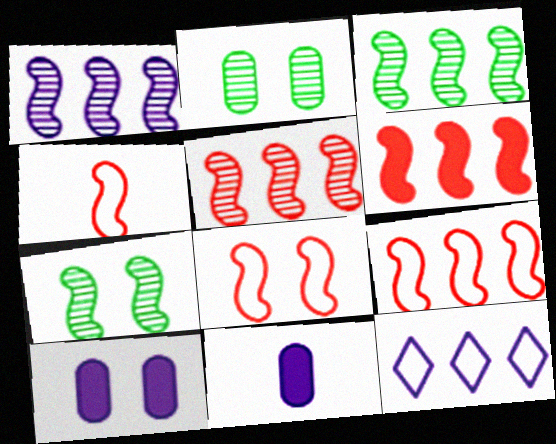[[1, 3, 5], 
[4, 8, 9], 
[5, 6, 9]]